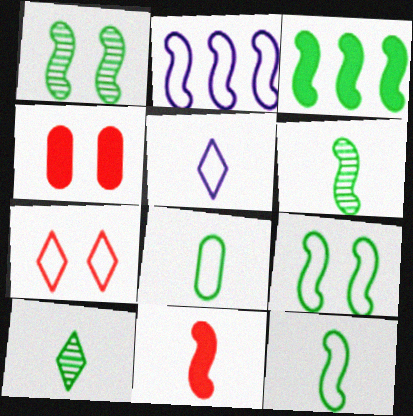[[1, 2, 11], 
[1, 3, 12], 
[2, 4, 10], 
[2, 7, 8], 
[3, 6, 9]]